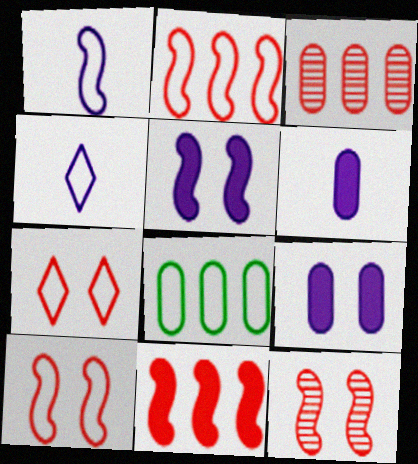[[1, 7, 8], 
[4, 8, 10]]